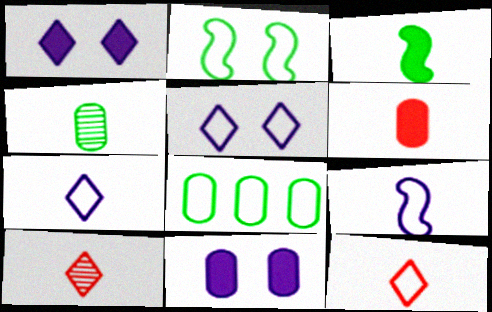[]